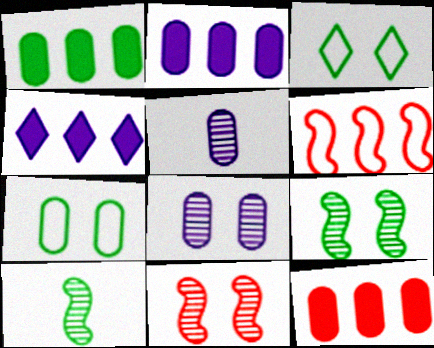[[1, 2, 12], 
[1, 3, 10], 
[5, 7, 12]]